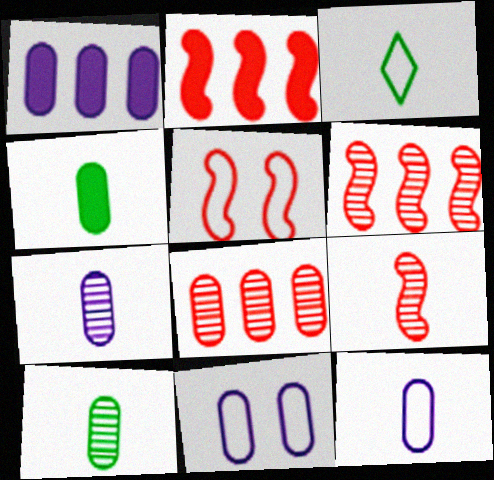[[1, 7, 11], 
[2, 5, 9], 
[4, 8, 11]]